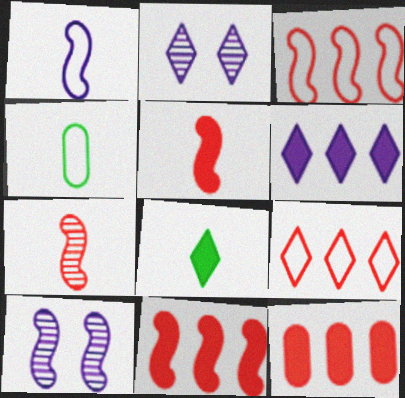[[2, 4, 11], 
[2, 8, 9]]